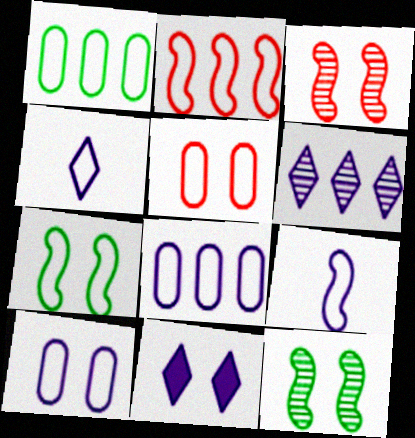[[2, 7, 9], 
[4, 6, 11], 
[5, 11, 12]]